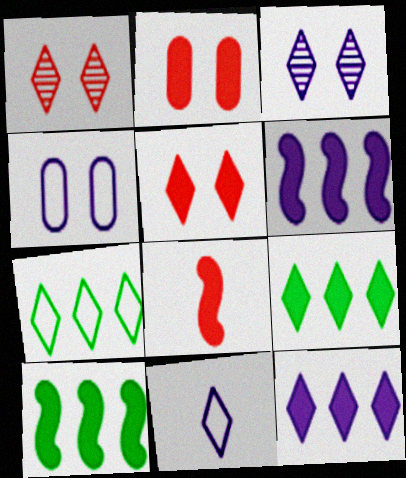[[1, 9, 11], 
[3, 11, 12]]